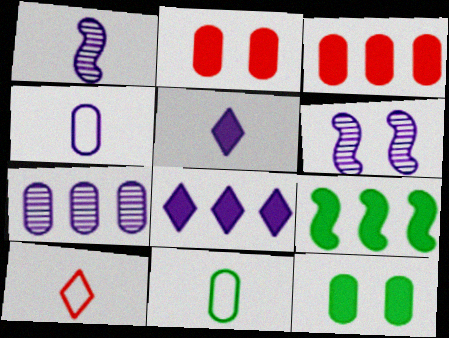[[1, 4, 5], 
[2, 5, 9], 
[2, 7, 11], 
[3, 8, 9], 
[4, 6, 8]]